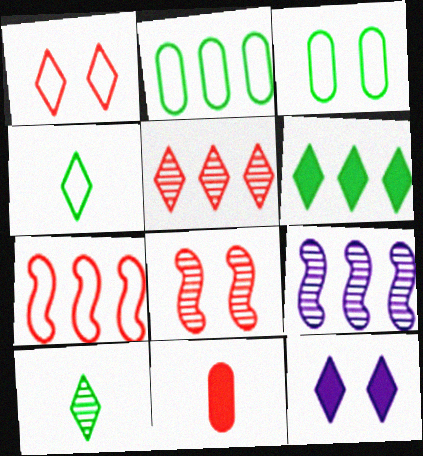[[3, 8, 12], 
[4, 5, 12]]